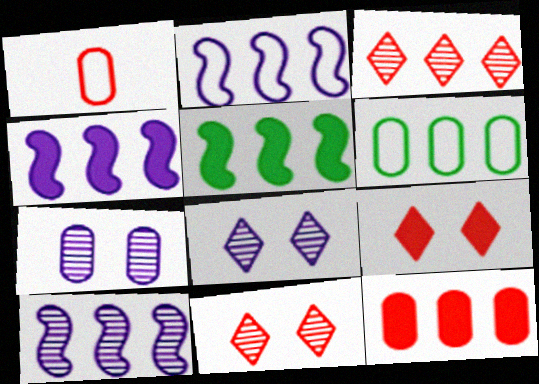[[1, 5, 8], 
[2, 4, 10], 
[3, 4, 6]]